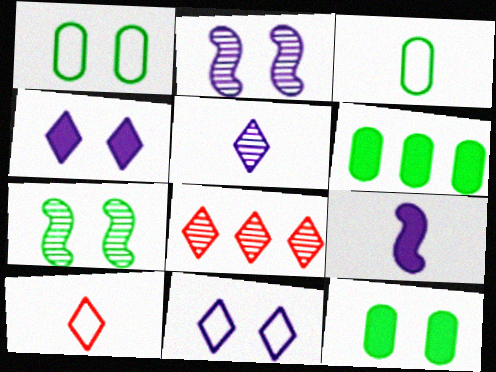[[1, 8, 9], 
[2, 6, 10]]